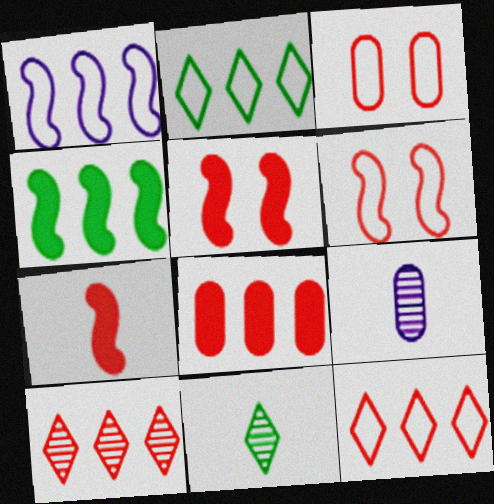[[2, 5, 9], 
[3, 7, 10]]